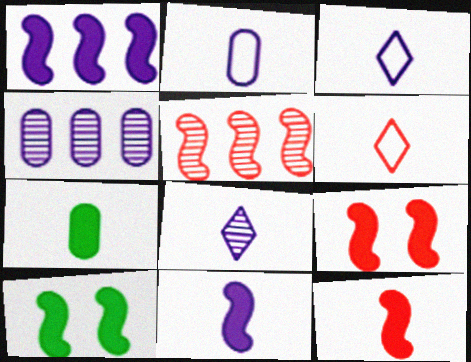[[1, 10, 12], 
[2, 8, 11], 
[4, 6, 10]]